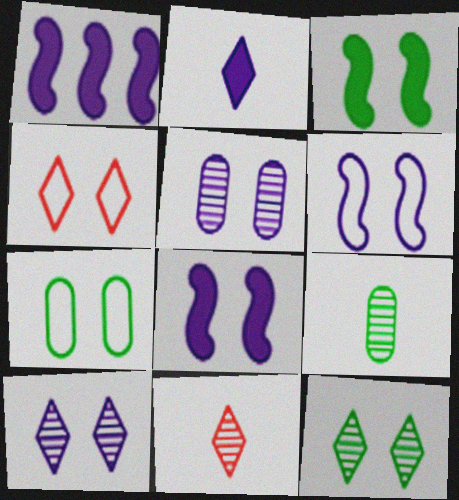[[1, 4, 9], 
[1, 7, 11], 
[3, 4, 5], 
[3, 7, 12], 
[4, 6, 7]]